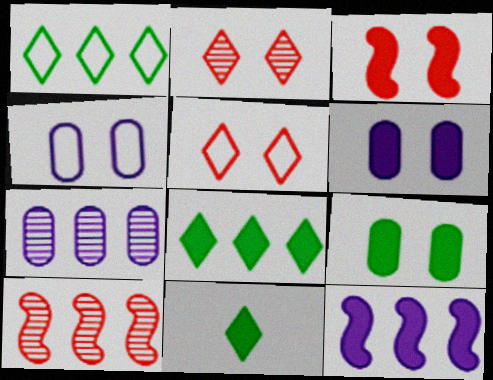[[4, 10, 11]]